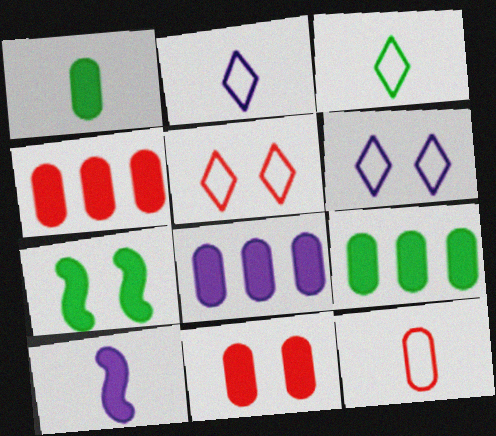[[1, 8, 11], 
[4, 8, 9]]